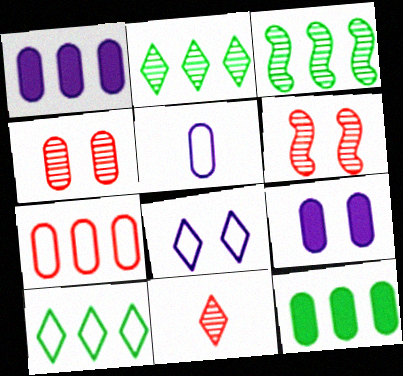[[3, 10, 12], 
[4, 5, 12]]